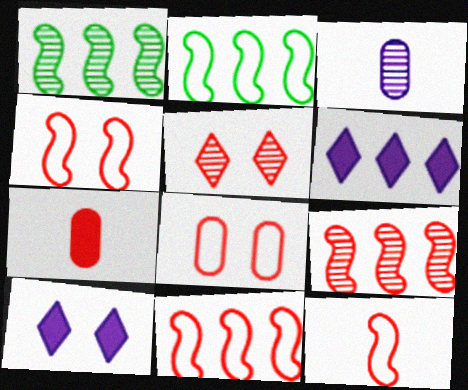[[1, 3, 5], 
[4, 11, 12], 
[5, 7, 11]]